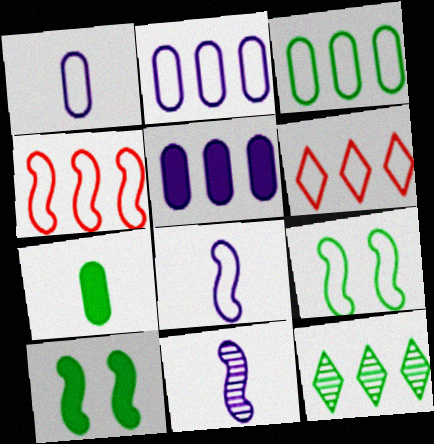[[1, 6, 9], 
[4, 5, 12], 
[4, 8, 9], 
[4, 10, 11], 
[7, 9, 12]]